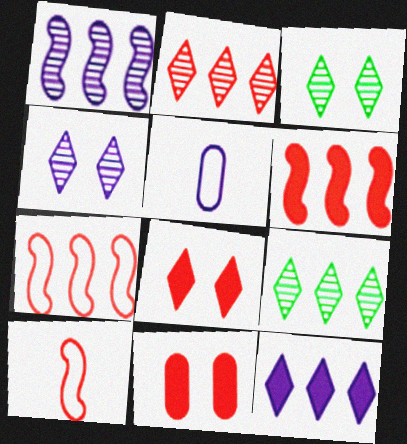[[2, 10, 11], 
[3, 5, 6]]